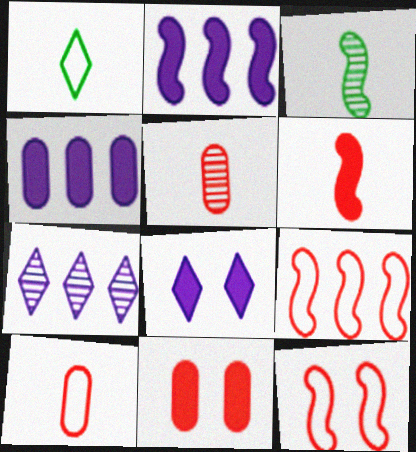[[2, 3, 12]]